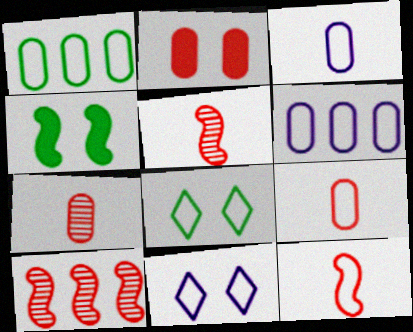[[1, 11, 12], 
[6, 8, 12]]